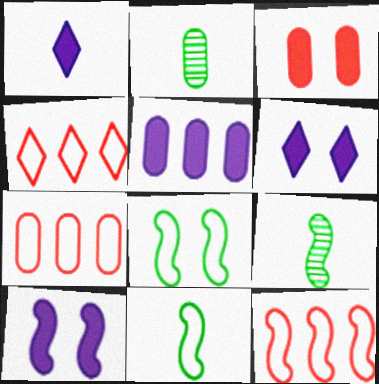[[1, 5, 10], 
[2, 4, 10], 
[2, 6, 12], 
[4, 7, 12], 
[6, 7, 9], 
[9, 10, 12]]